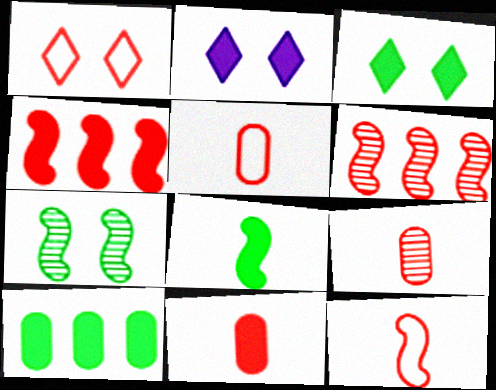[[1, 4, 9], 
[1, 6, 11], 
[3, 8, 10], 
[5, 9, 11]]